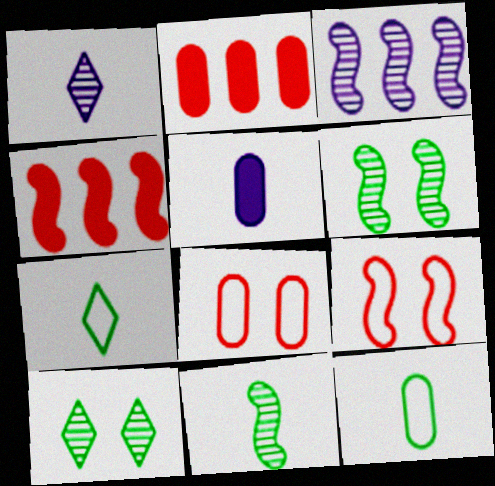[]